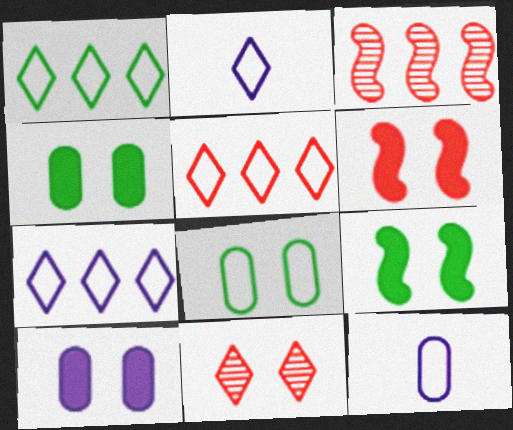[[1, 5, 7], 
[2, 3, 4]]